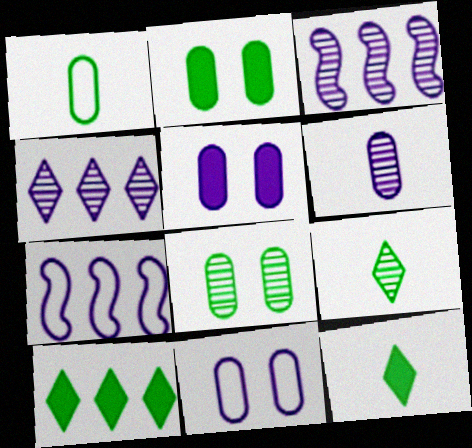[]